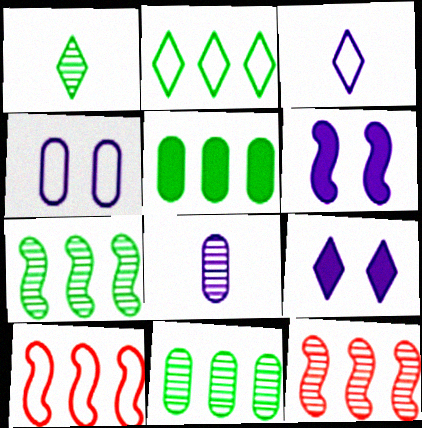[[2, 5, 7]]